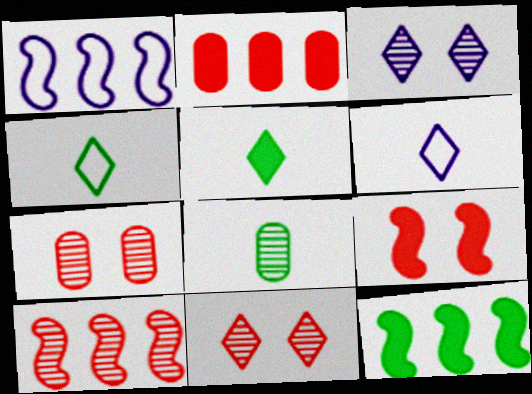[[1, 5, 7], 
[1, 10, 12], 
[3, 8, 10], 
[6, 7, 12]]